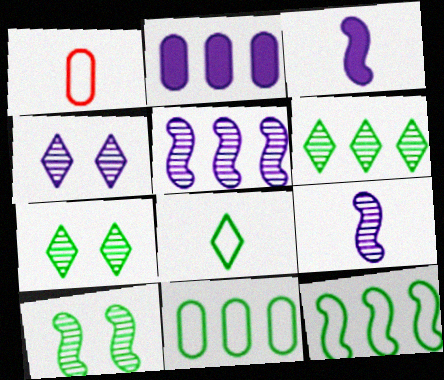[]